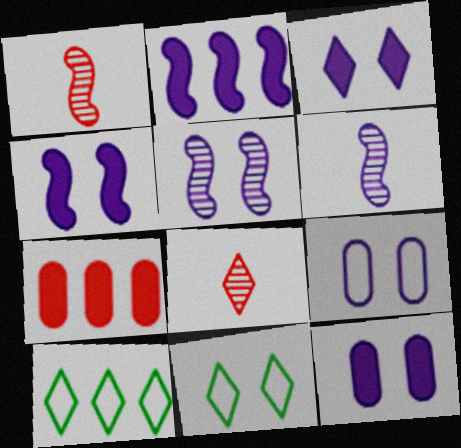[[1, 10, 12], 
[3, 4, 12], 
[3, 5, 9], 
[3, 8, 10], 
[6, 7, 11]]